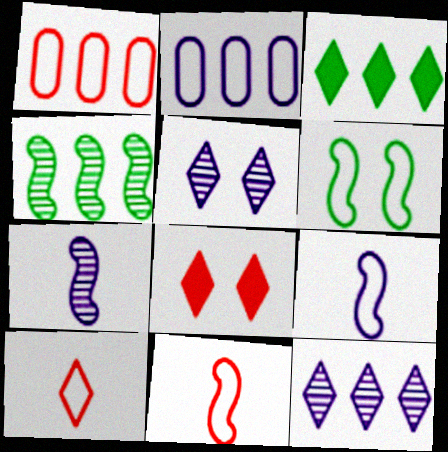[[2, 6, 10], 
[3, 5, 10]]